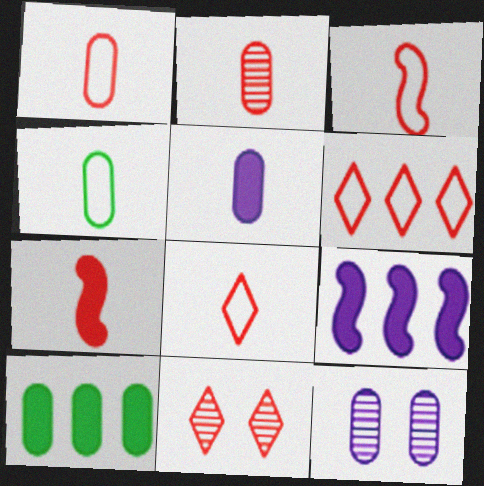[[1, 3, 8], 
[1, 10, 12], 
[2, 4, 5], 
[2, 7, 8], 
[4, 9, 11]]